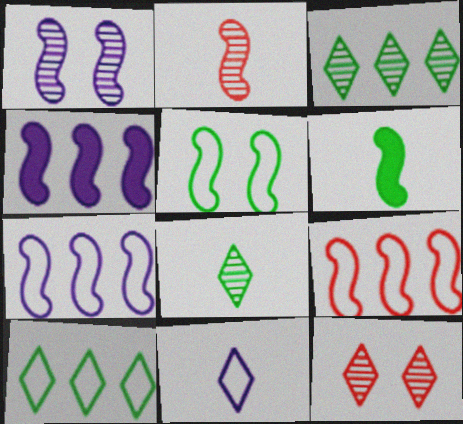[[1, 6, 9], 
[2, 4, 5]]